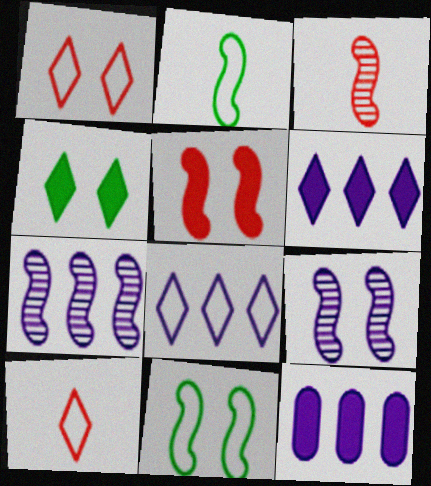[[2, 5, 7], 
[5, 9, 11], 
[7, 8, 12]]